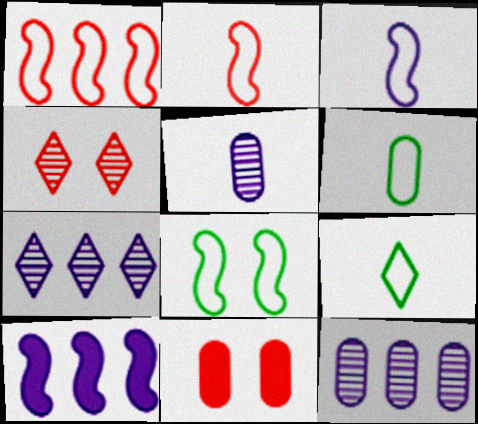[[1, 3, 8], 
[4, 6, 10], 
[6, 11, 12]]